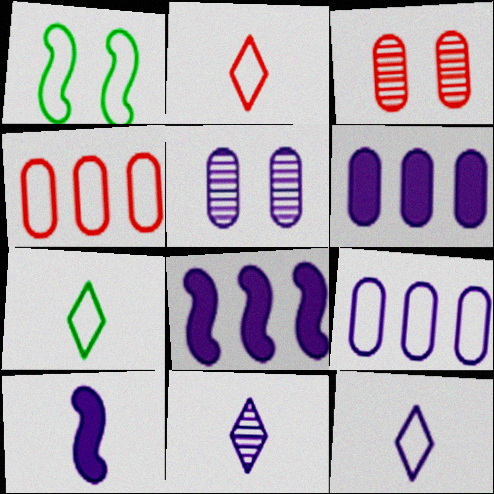[[1, 2, 9], 
[1, 4, 12], 
[2, 7, 12], 
[3, 7, 8], 
[5, 8, 12]]